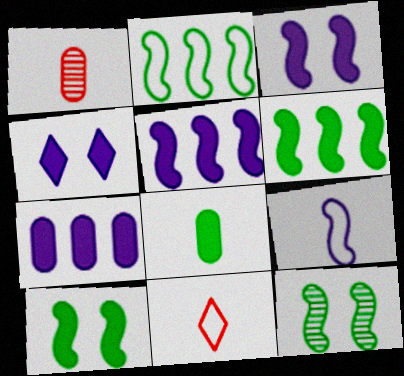[[1, 2, 4], 
[7, 11, 12]]